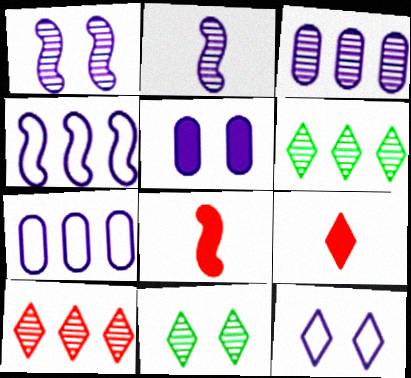[[1, 5, 12], 
[6, 9, 12], 
[7, 8, 11]]